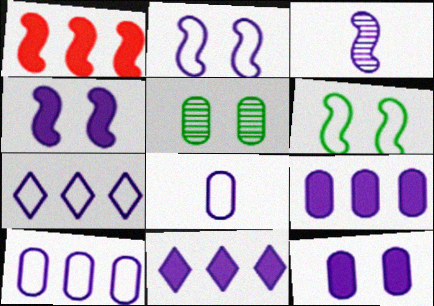[[1, 3, 6], 
[2, 7, 8], 
[3, 7, 12]]